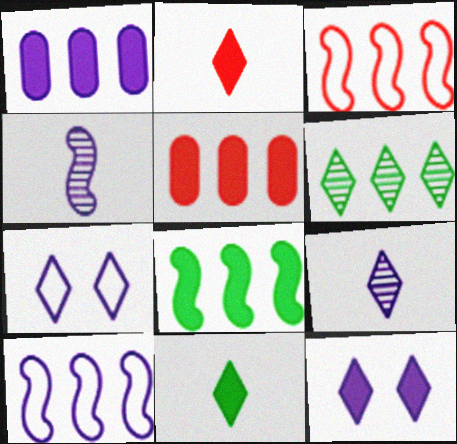[[1, 3, 6], 
[1, 4, 7], 
[2, 6, 7], 
[5, 6, 10]]